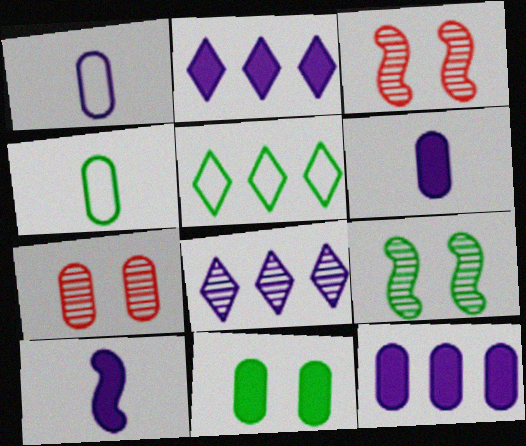[[2, 3, 4], 
[3, 5, 6], 
[4, 7, 12], 
[5, 7, 10]]